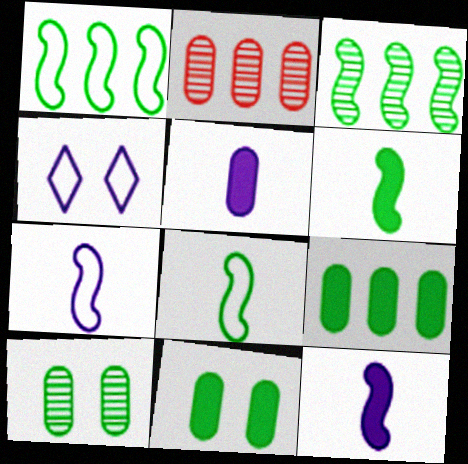[[2, 4, 6]]